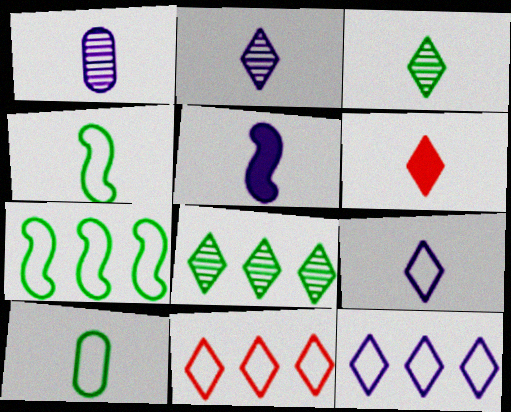[[1, 4, 6], 
[1, 5, 9], 
[3, 6, 9]]